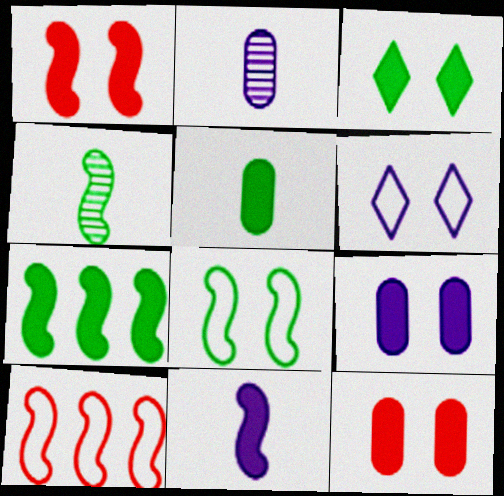[[1, 3, 9], 
[1, 7, 11], 
[2, 3, 10], 
[3, 5, 7], 
[4, 7, 8]]